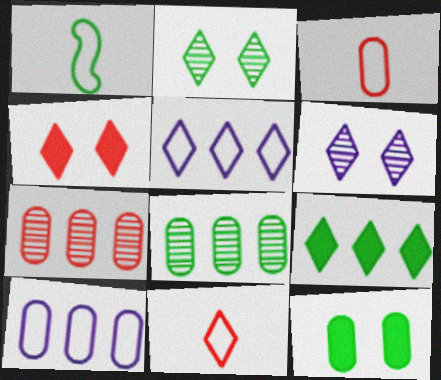[[6, 9, 11]]